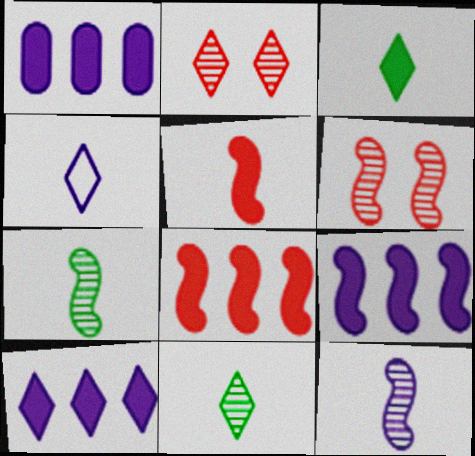[[1, 9, 10]]